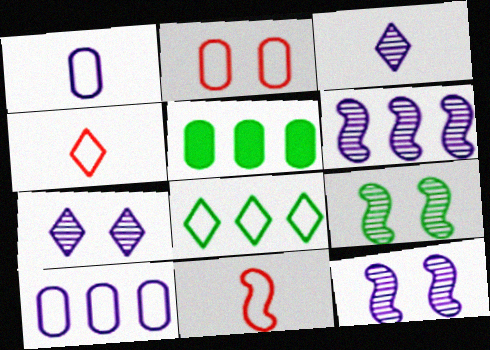[[4, 5, 12], 
[5, 7, 11]]